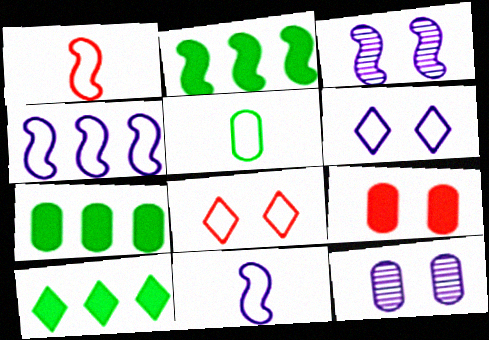[[1, 2, 3], 
[1, 10, 12], 
[2, 7, 10], 
[4, 5, 8]]